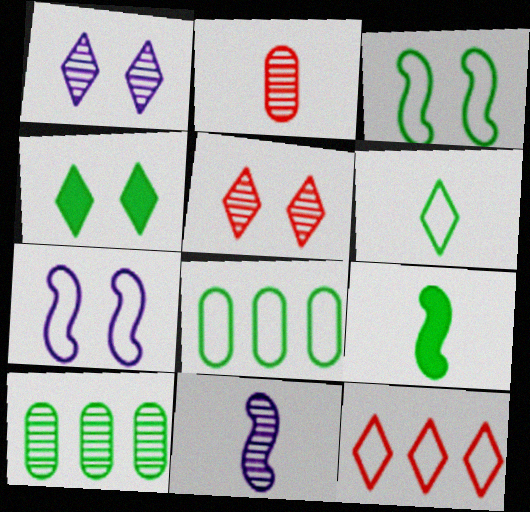[[3, 6, 8], 
[5, 10, 11]]